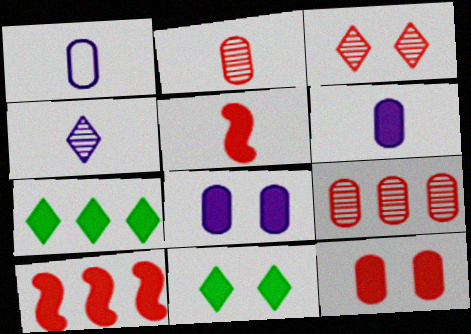[[5, 7, 8], 
[6, 10, 11]]